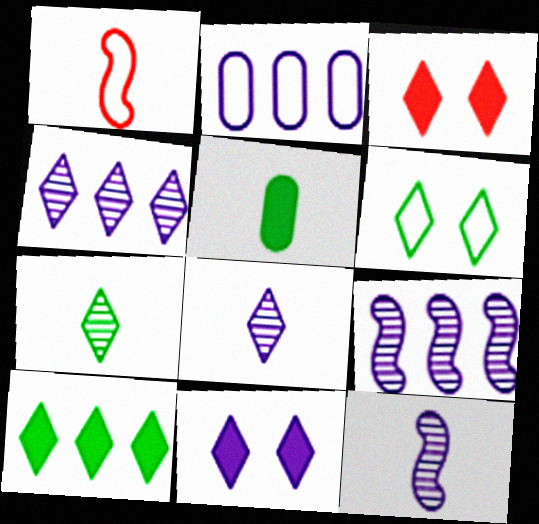[[1, 2, 6], 
[1, 5, 8], 
[2, 11, 12], 
[6, 7, 10]]